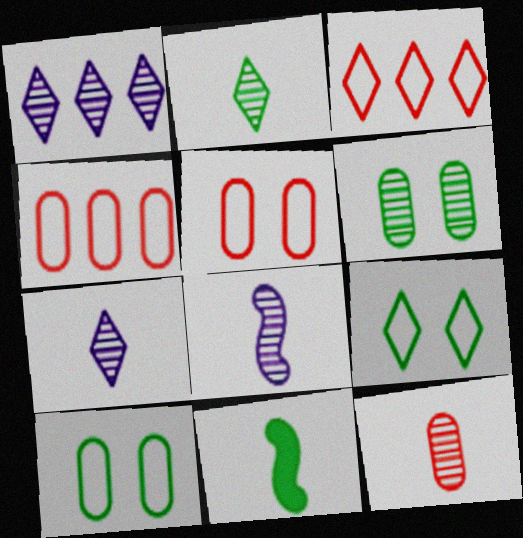[[1, 5, 11], 
[2, 8, 12]]